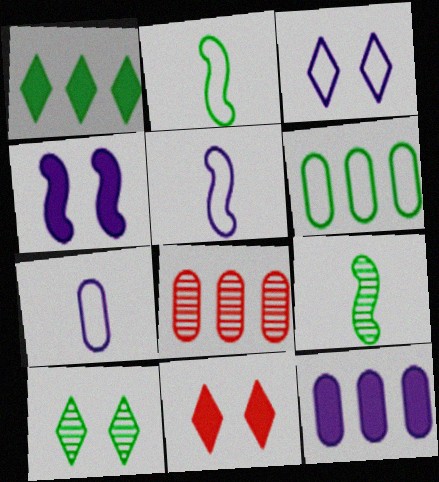[[3, 10, 11], 
[6, 8, 12]]